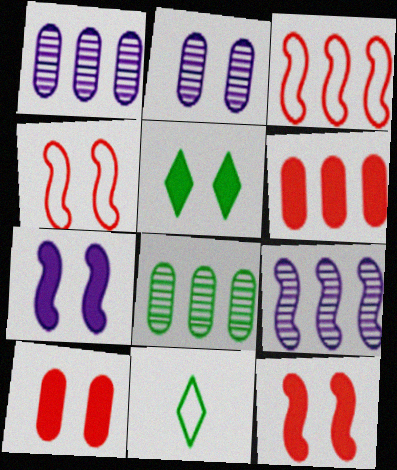[[1, 11, 12], 
[2, 4, 5], 
[5, 7, 10], 
[9, 10, 11]]